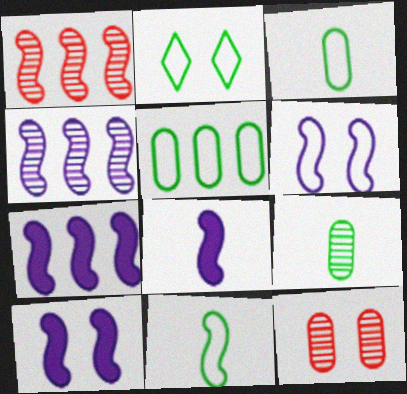[[1, 10, 11], 
[2, 5, 11], 
[2, 10, 12], 
[4, 6, 8], 
[7, 8, 10]]